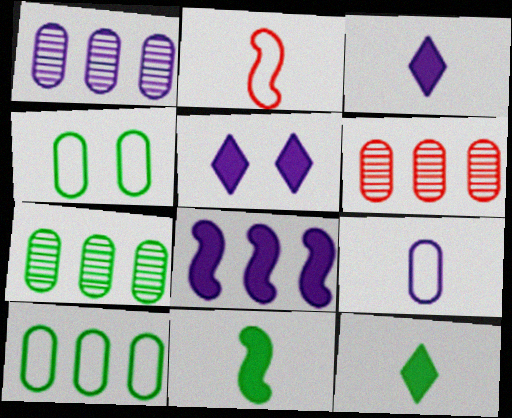[[1, 6, 7], 
[2, 5, 7]]